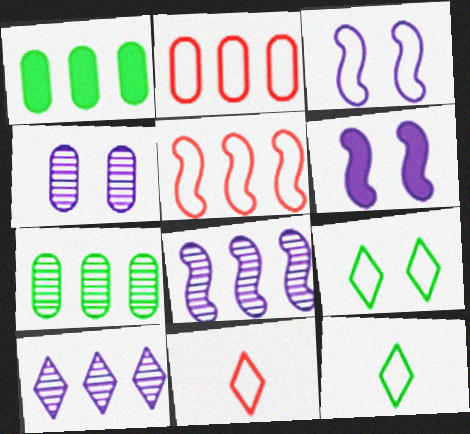[[1, 5, 10], 
[2, 3, 12], 
[6, 7, 11]]